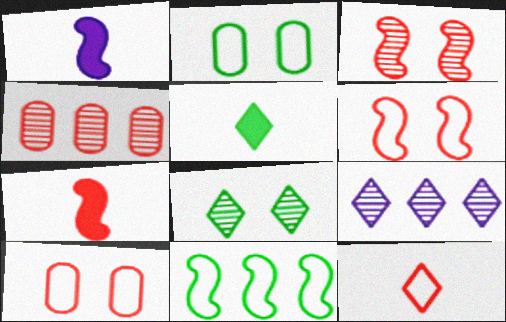[[1, 3, 11], 
[2, 7, 9]]